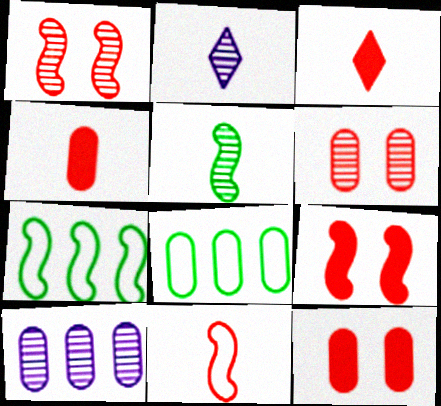[[2, 7, 12], 
[2, 8, 9]]